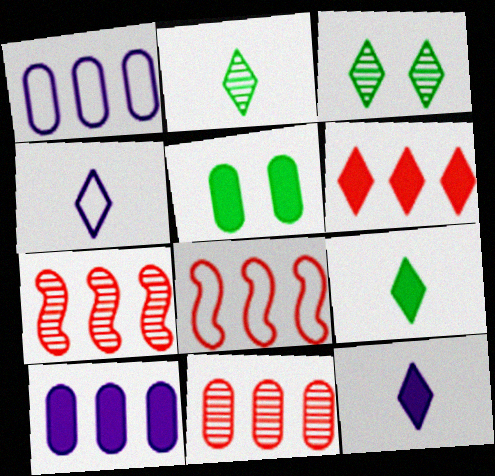[[3, 4, 6], 
[4, 5, 7], 
[6, 8, 11]]